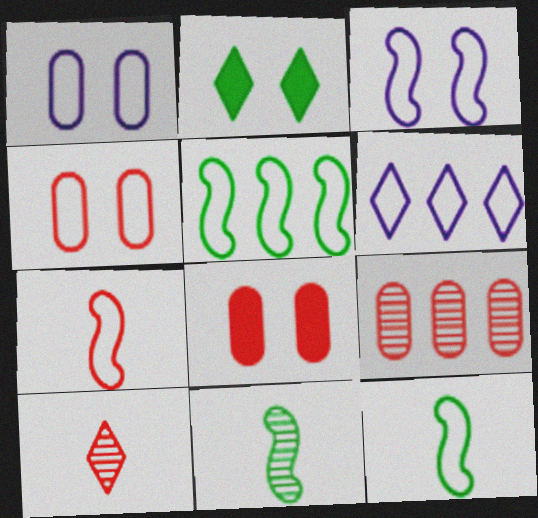[[2, 6, 10], 
[3, 5, 7], 
[4, 6, 12], 
[6, 8, 11]]